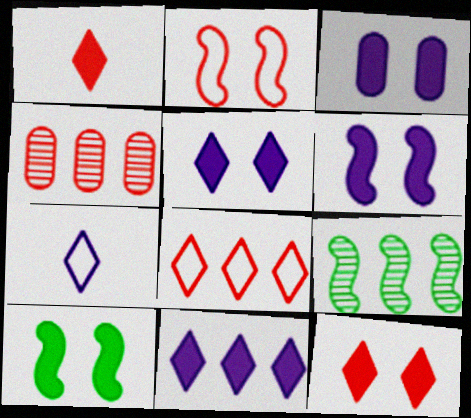[[1, 2, 4], 
[3, 5, 6], 
[3, 10, 12], 
[4, 7, 10]]